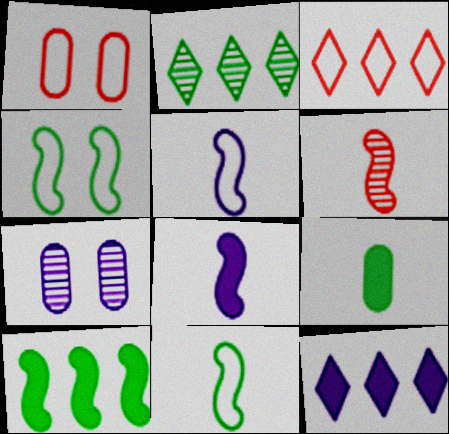[[1, 2, 8], 
[2, 3, 12], 
[2, 4, 9], 
[2, 6, 7], 
[5, 7, 12], 
[6, 8, 11]]